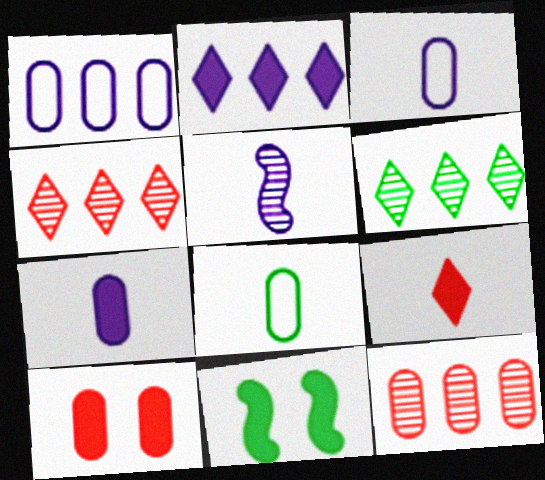[[3, 4, 11], 
[5, 8, 9], 
[6, 8, 11]]